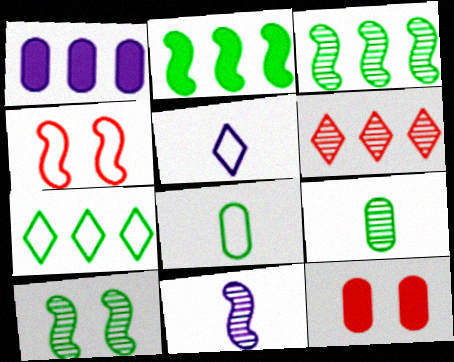[[2, 4, 11], 
[3, 5, 12], 
[7, 11, 12]]